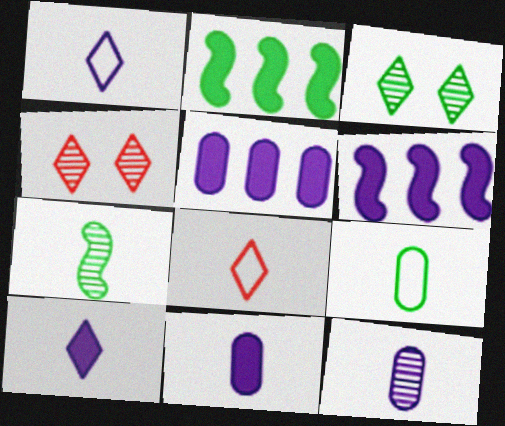[[2, 3, 9], 
[4, 6, 9], 
[7, 8, 11]]